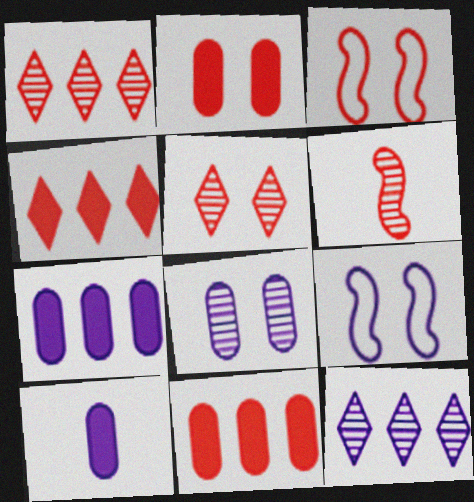[[2, 3, 5], 
[9, 10, 12]]